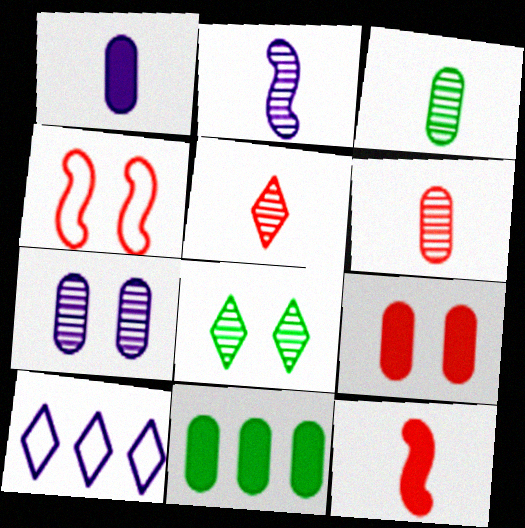[[1, 9, 11], 
[2, 3, 5]]